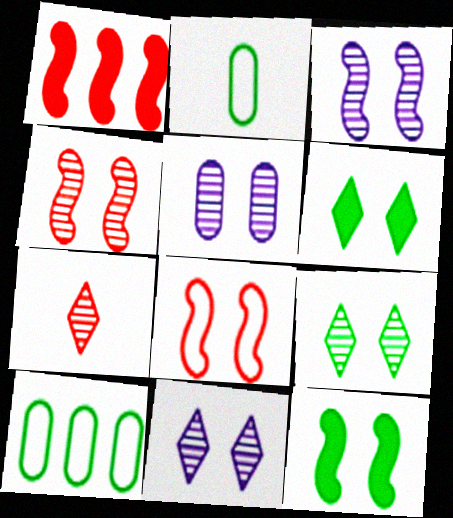[[1, 2, 11], 
[3, 5, 11], 
[3, 8, 12], 
[4, 5, 9], 
[5, 6, 8]]